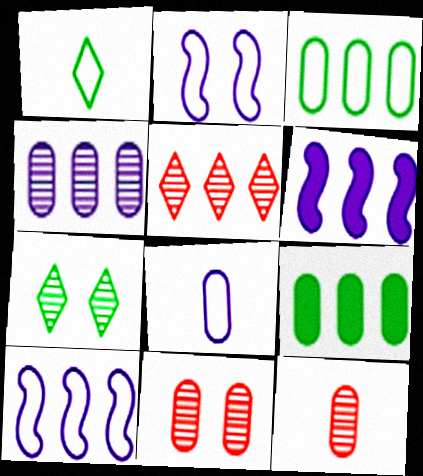[[1, 6, 11], 
[3, 5, 6], 
[5, 9, 10], 
[8, 9, 11]]